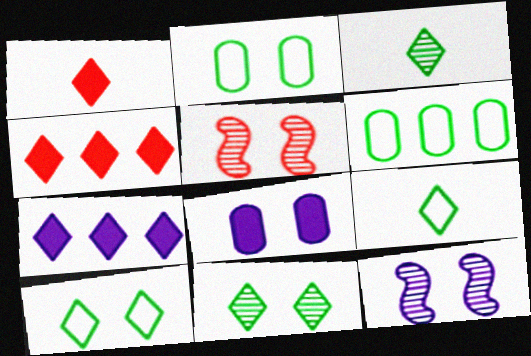[[1, 6, 12], 
[5, 8, 10]]